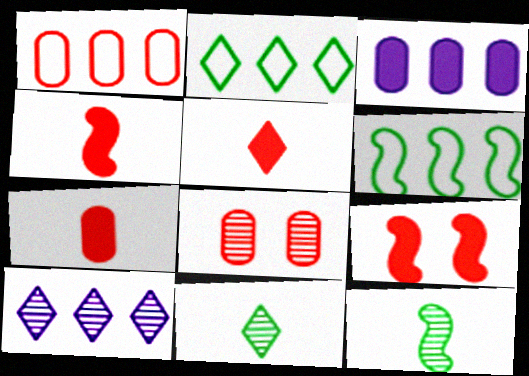[[1, 7, 8], 
[4, 5, 7], 
[8, 10, 12]]